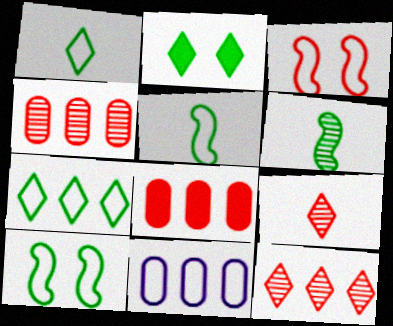[[1, 3, 11], 
[3, 8, 9]]